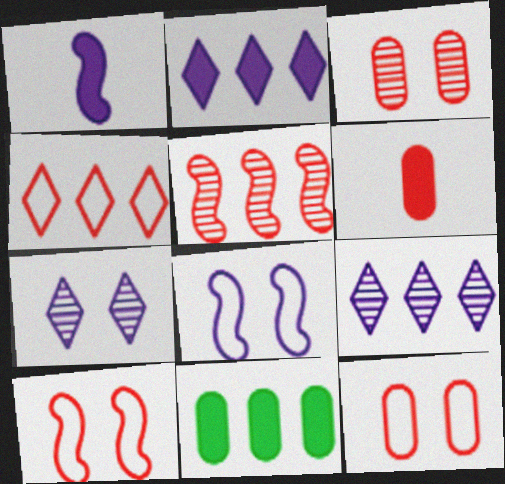[]